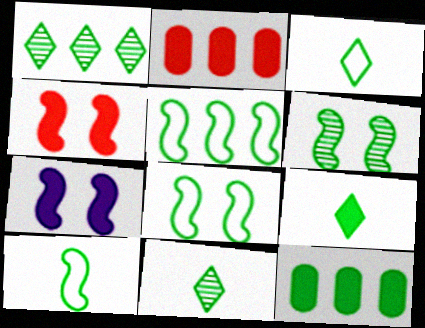[[1, 5, 12], 
[2, 7, 9], 
[3, 6, 12], 
[3, 9, 11], 
[5, 8, 10], 
[8, 11, 12]]